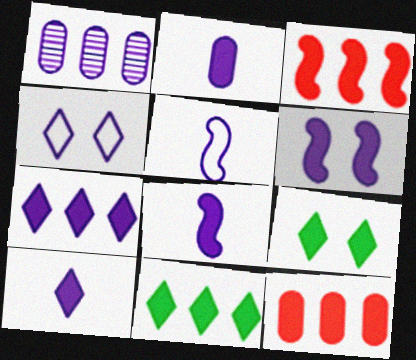[[1, 4, 8], 
[2, 3, 9], 
[2, 6, 7], 
[2, 8, 10], 
[8, 9, 12]]